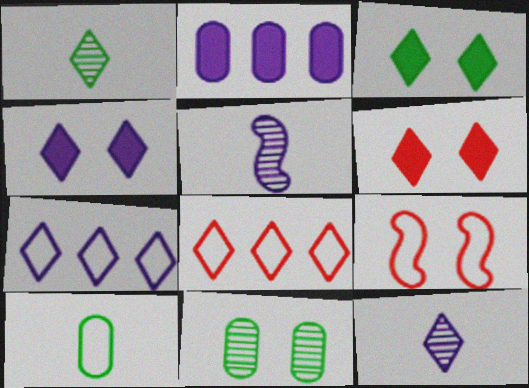[[1, 2, 9], 
[1, 4, 8], 
[1, 6, 7], 
[3, 4, 6], 
[3, 8, 12], 
[4, 7, 12], 
[4, 9, 11], 
[7, 9, 10]]